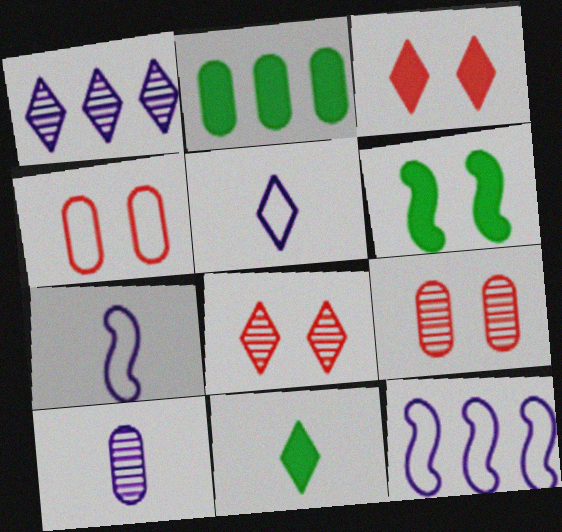[[2, 4, 10], 
[2, 6, 11], 
[2, 7, 8], 
[9, 11, 12]]